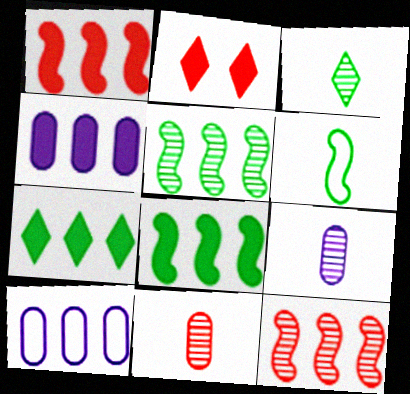[[1, 4, 7], 
[7, 10, 12]]